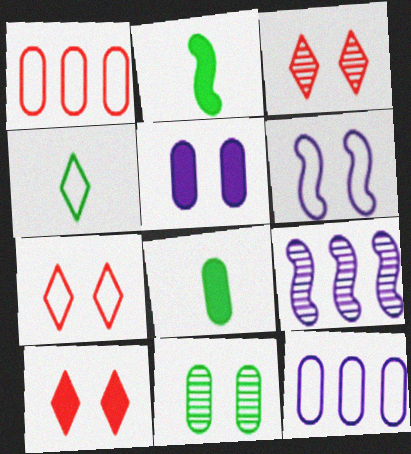[[1, 4, 6], 
[2, 3, 12], 
[3, 7, 10], 
[6, 10, 11], 
[7, 8, 9]]